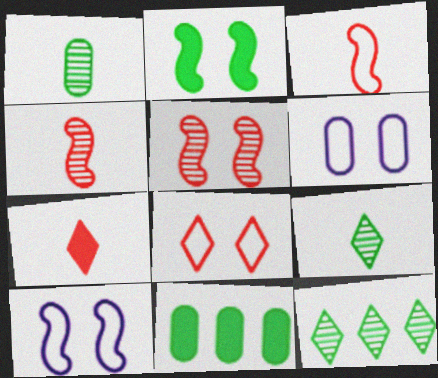[[2, 5, 10]]